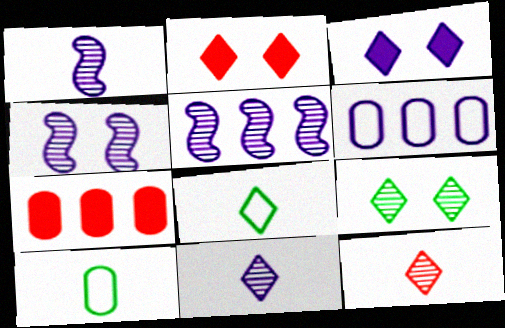[[1, 3, 6], 
[1, 4, 5], 
[2, 5, 10], 
[4, 7, 8]]